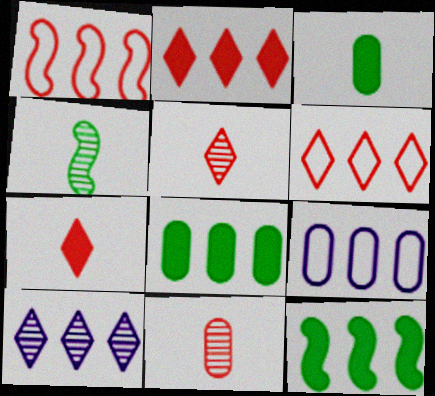[[1, 8, 10]]